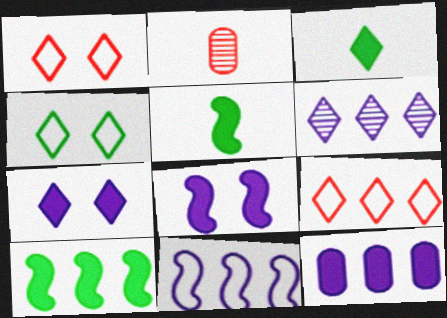[[1, 3, 6], 
[6, 11, 12]]